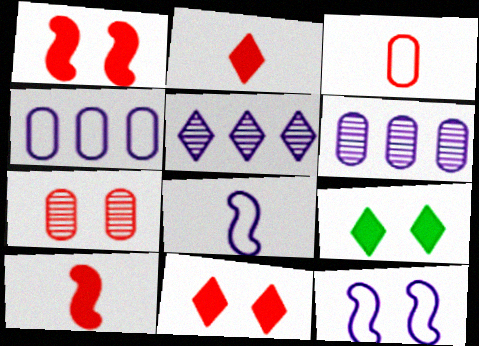[[7, 9, 12]]